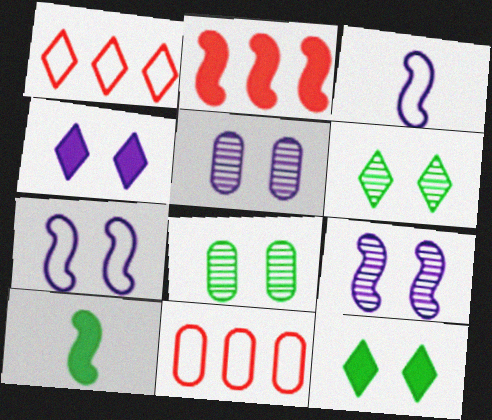[[1, 5, 10], 
[4, 5, 7]]